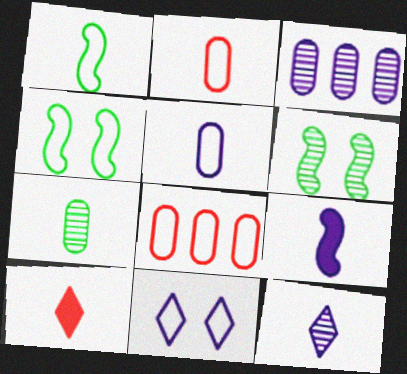[[1, 8, 11], 
[3, 4, 10], 
[3, 9, 11], 
[5, 9, 12]]